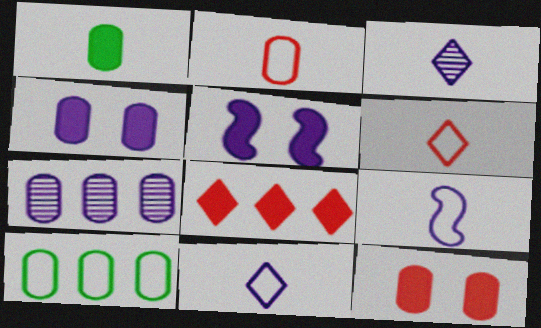[[1, 5, 8], 
[5, 7, 11]]